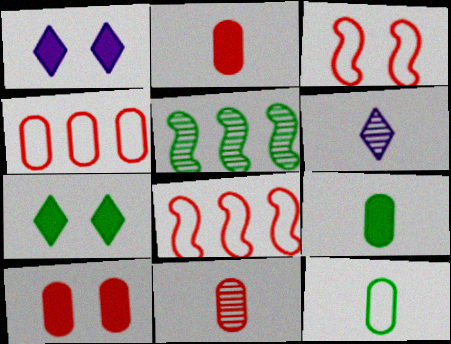[[4, 10, 11], 
[5, 7, 12]]